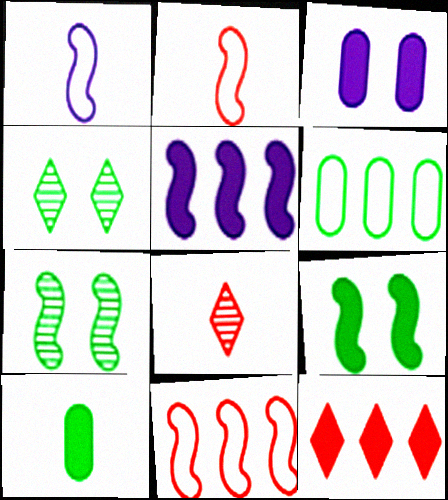[[1, 8, 10], 
[2, 5, 7]]